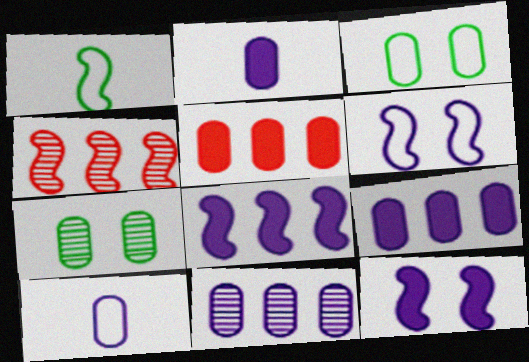[[1, 4, 12], 
[5, 7, 10]]